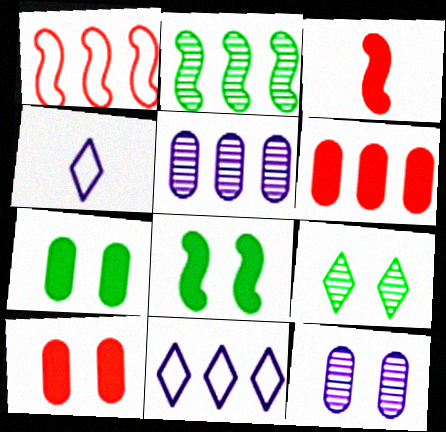[[2, 4, 10], 
[2, 6, 11]]